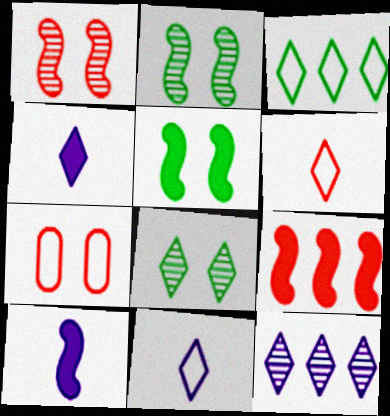[[5, 9, 10]]